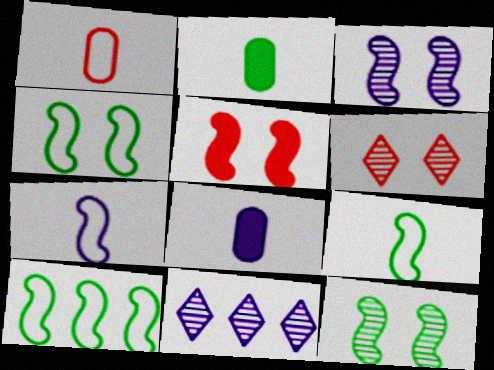[[3, 4, 5], 
[4, 9, 10], 
[6, 8, 10]]